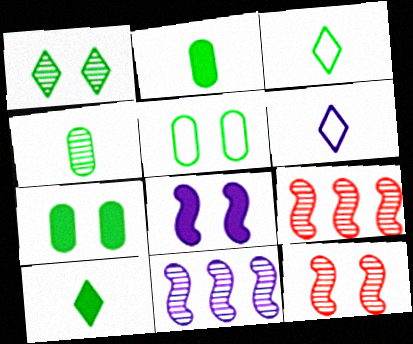[[6, 7, 9]]